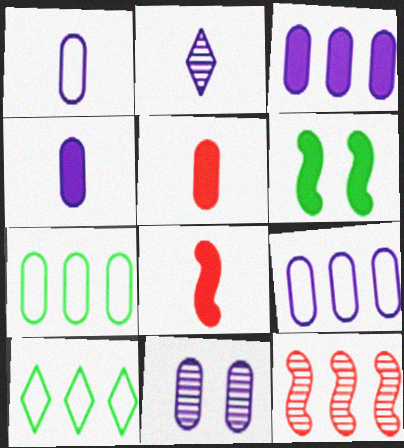[[1, 3, 11], 
[3, 10, 12], 
[4, 9, 11], 
[5, 7, 11], 
[8, 10, 11]]